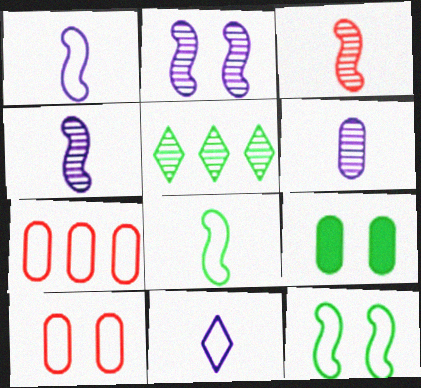[[5, 8, 9], 
[6, 7, 9], 
[7, 11, 12]]